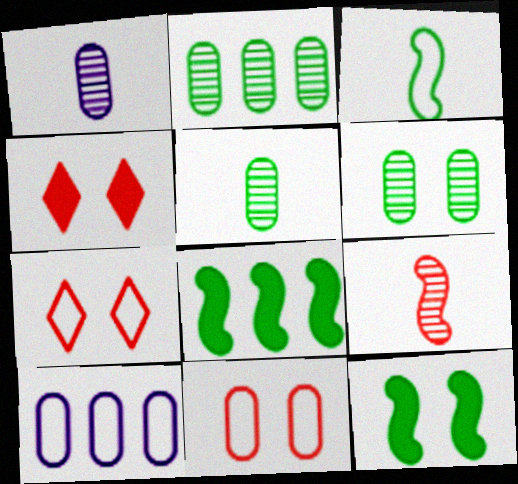[[1, 7, 8], 
[2, 5, 6], 
[3, 7, 10]]